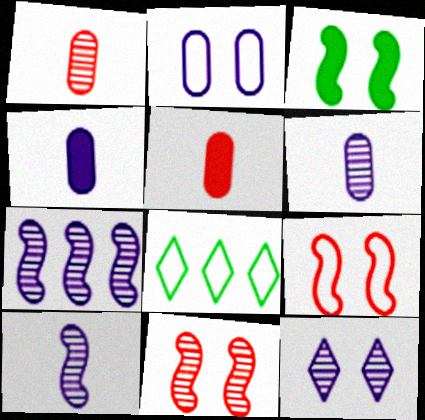[[4, 8, 11], 
[6, 7, 12]]